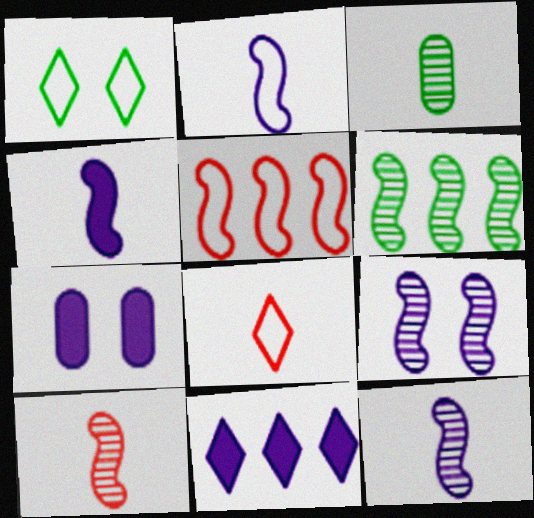[[2, 4, 12], 
[3, 4, 8], 
[4, 7, 11], 
[6, 7, 8], 
[6, 9, 10]]